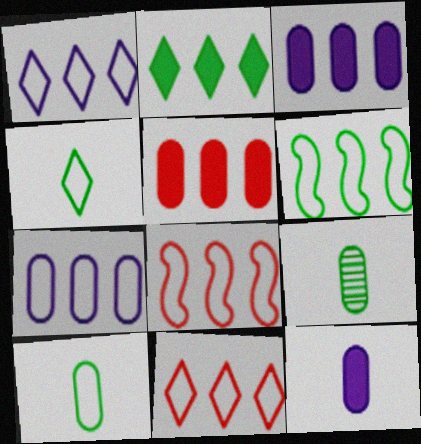[[6, 7, 11]]